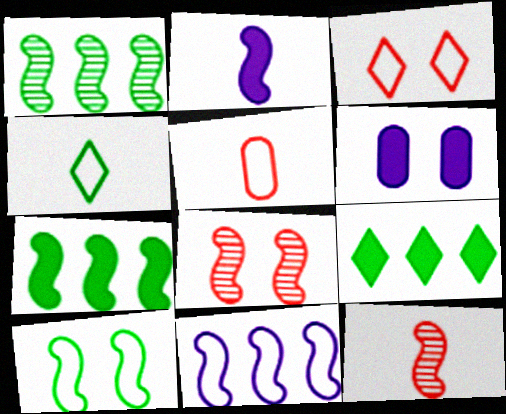[]